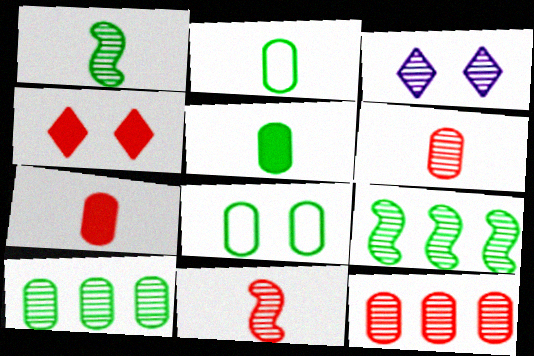[[1, 3, 12], 
[3, 6, 9], 
[3, 10, 11], 
[5, 8, 10]]